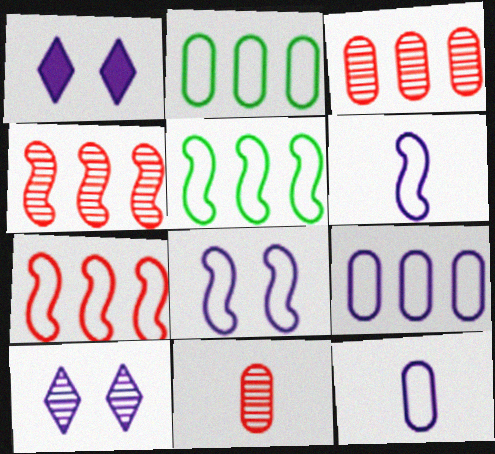[[1, 5, 11]]